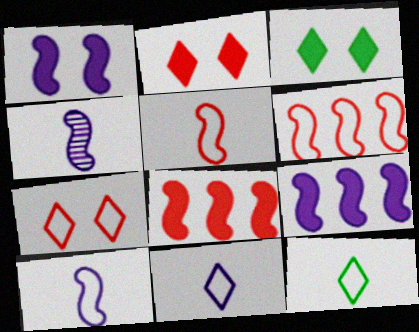[]